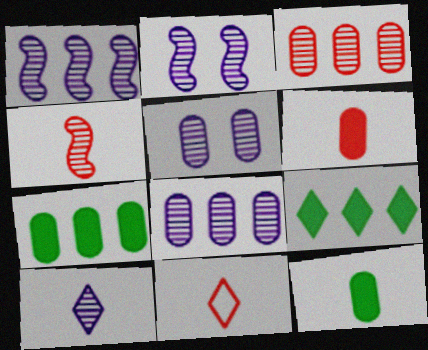[[1, 5, 10], 
[2, 7, 11], 
[2, 8, 10], 
[4, 6, 11]]